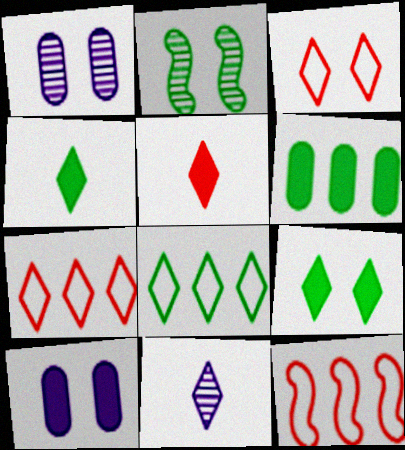[[1, 4, 12], 
[2, 3, 10], 
[7, 9, 11]]